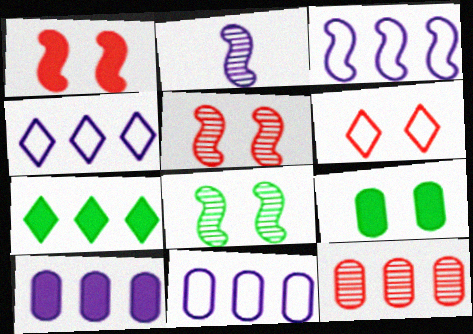[[3, 4, 11], 
[3, 7, 12]]